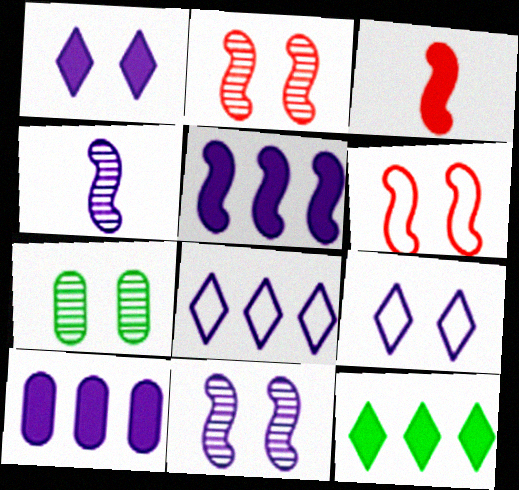[[1, 6, 7], 
[3, 7, 8], 
[4, 9, 10]]